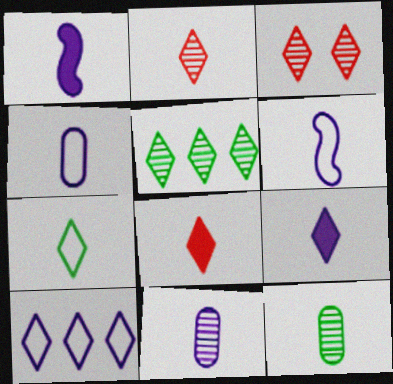[[2, 7, 9], 
[6, 8, 12], 
[6, 9, 11]]